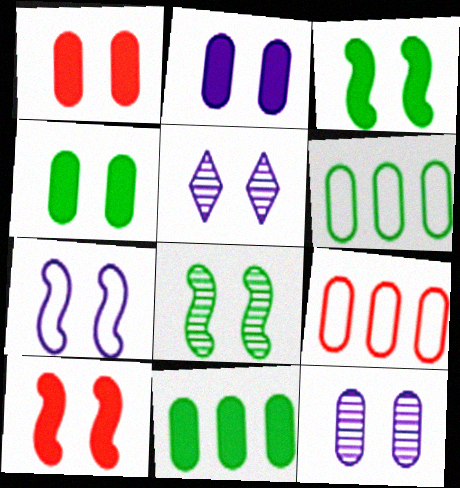[[1, 2, 4], 
[2, 5, 7], 
[7, 8, 10]]